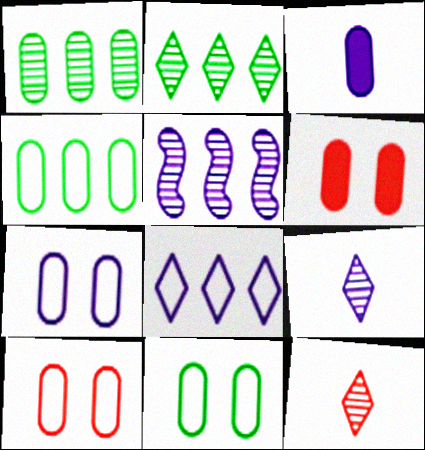[[1, 3, 10], 
[7, 10, 11]]